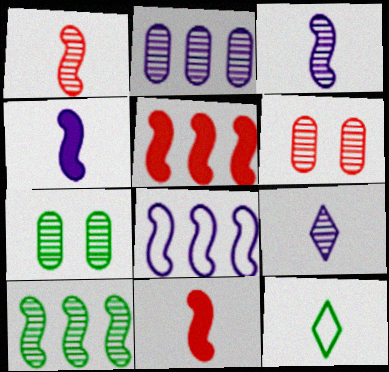[[5, 8, 10], 
[6, 9, 10]]